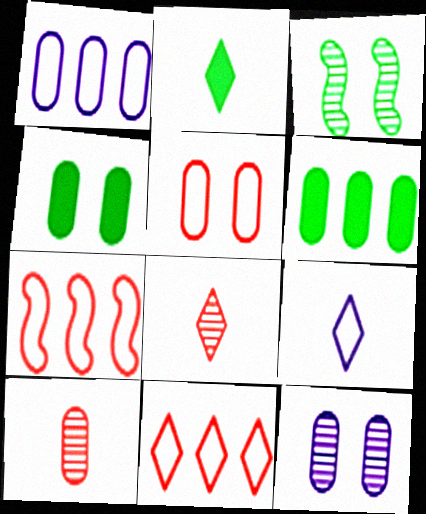[[1, 4, 10], 
[2, 7, 12], 
[2, 8, 9], 
[4, 5, 12]]